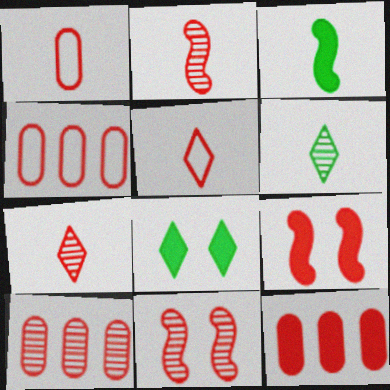[[4, 7, 9], 
[4, 10, 12], 
[5, 9, 10], 
[5, 11, 12], 
[7, 10, 11]]